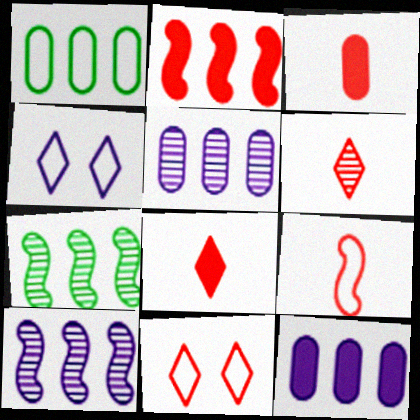[[1, 4, 9], 
[3, 4, 7], 
[3, 6, 9]]